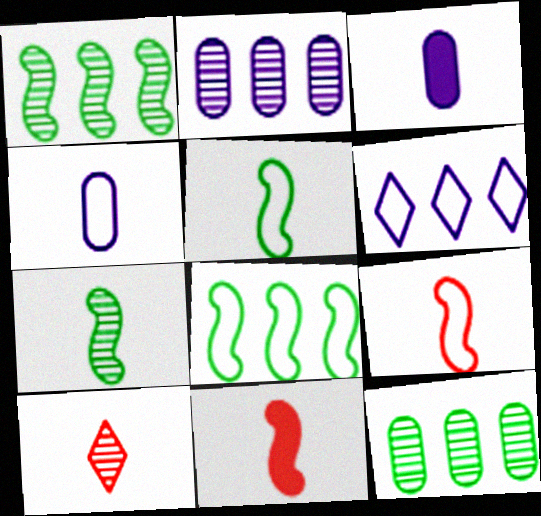[[3, 5, 10]]